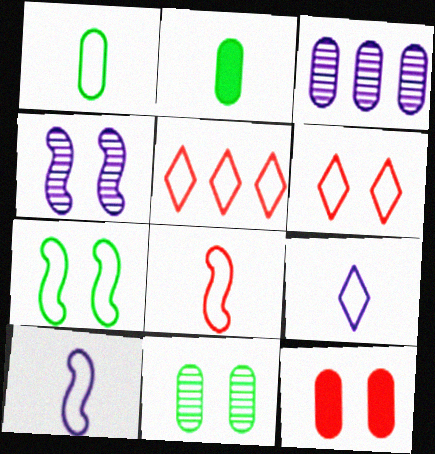[[1, 3, 12], 
[1, 8, 9], 
[2, 4, 5]]